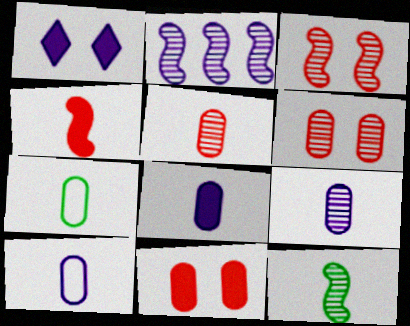[[1, 2, 10], 
[2, 3, 12], 
[5, 7, 8], 
[8, 9, 10]]